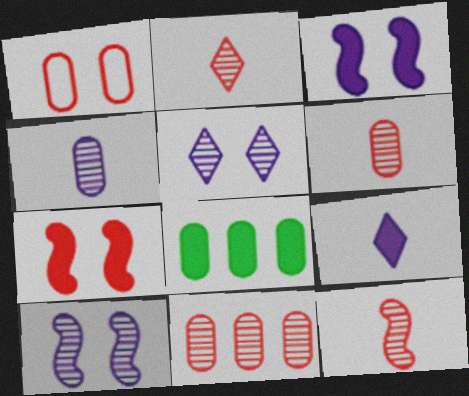[[1, 4, 8], 
[2, 6, 12], 
[7, 8, 9]]